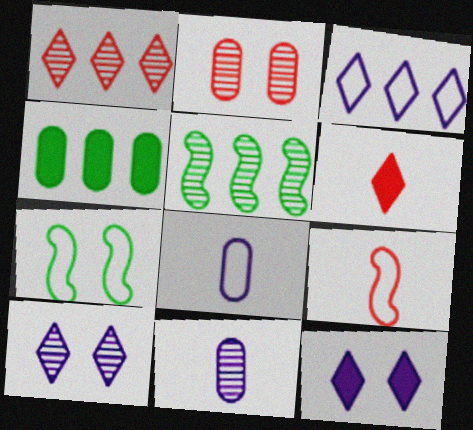[[2, 4, 8], 
[2, 7, 12], 
[4, 9, 10]]